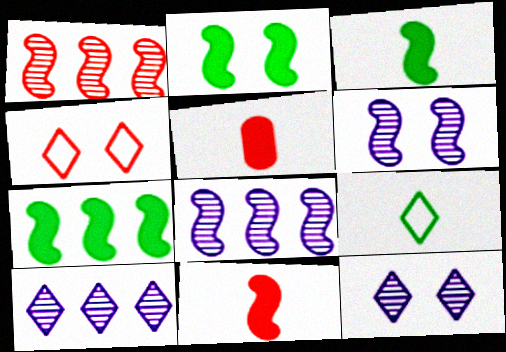[[1, 4, 5], 
[2, 3, 7]]